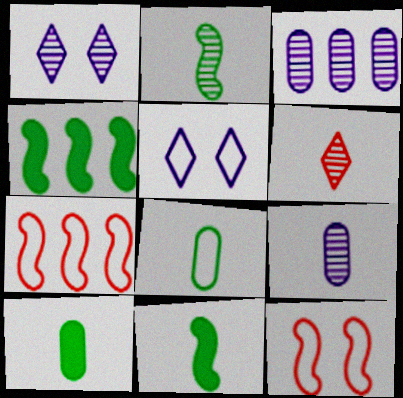[[1, 7, 10], 
[2, 6, 9], 
[5, 7, 8]]